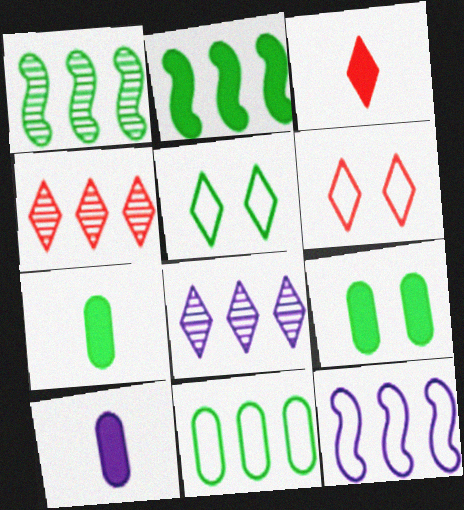[[1, 5, 7], 
[1, 6, 10], 
[3, 4, 6], 
[3, 5, 8]]